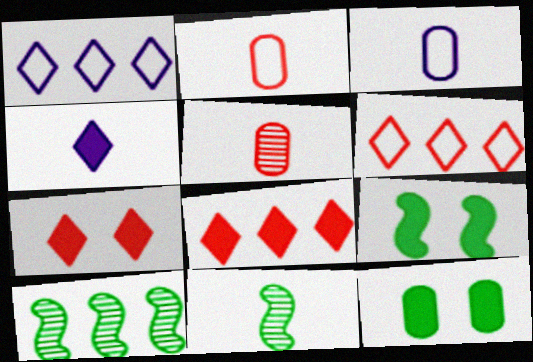[[1, 5, 9], 
[2, 4, 11], 
[3, 7, 10]]